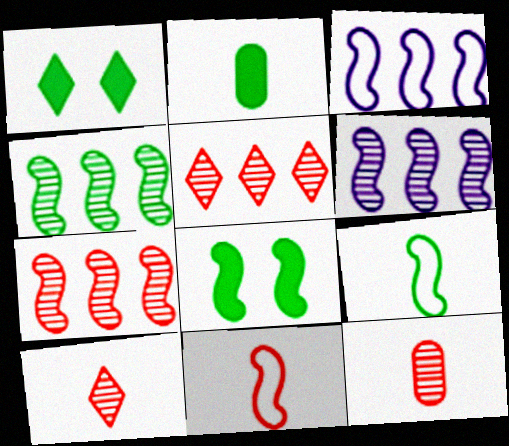[[1, 3, 12], 
[4, 6, 7], 
[4, 8, 9], 
[6, 8, 11]]